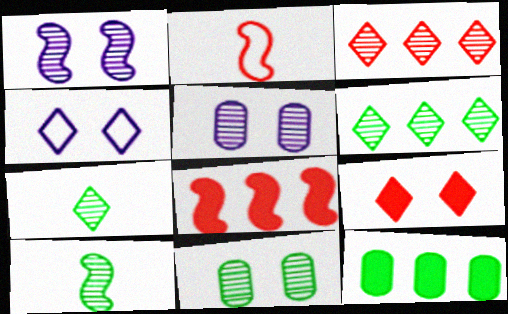[[3, 5, 10], 
[6, 10, 11]]